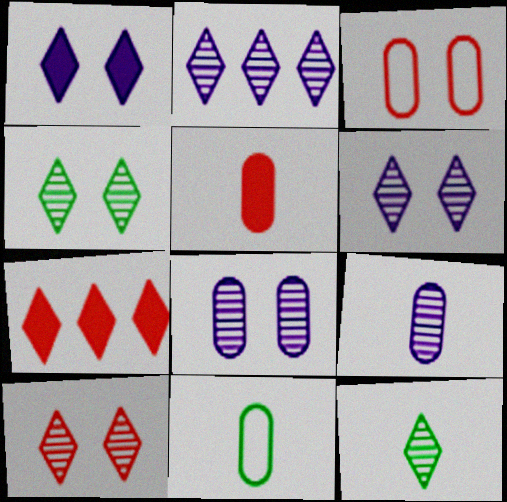[[2, 10, 12], 
[4, 6, 10], 
[5, 9, 11]]